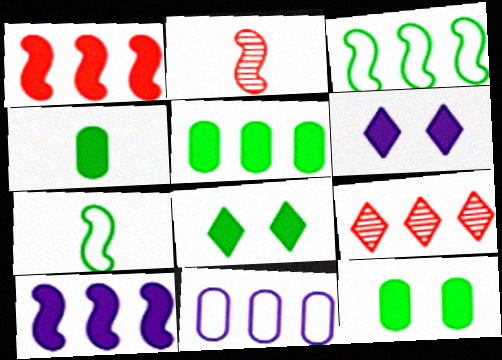[[1, 4, 6], 
[2, 8, 11], 
[4, 5, 12]]